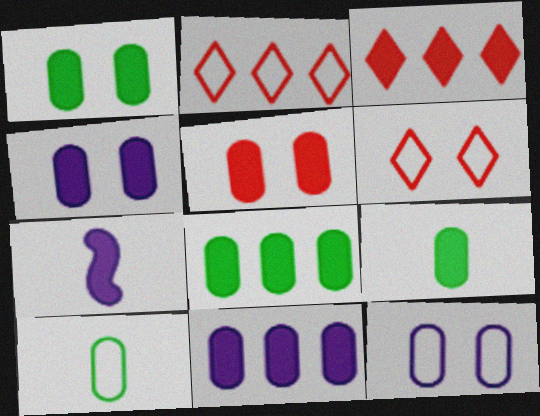[[1, 3, 7], 
[1, 4, 5], 
[1, 8, 9], 
[5, 9, 11]]